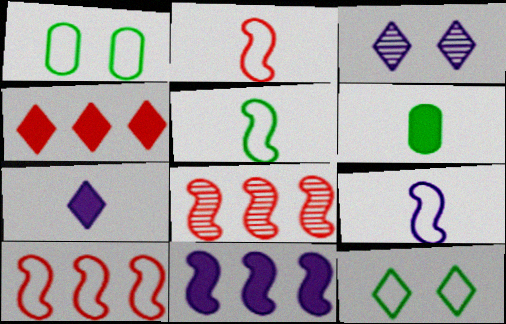[[1, 7, 8], 
[2, 5, 9], 
[3, 6, 10]]